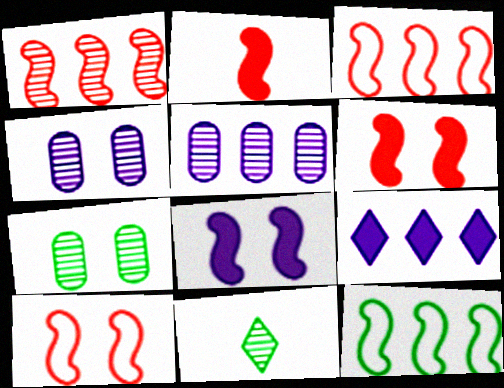[[1, 2, 10], 
[1, 4, 11]]